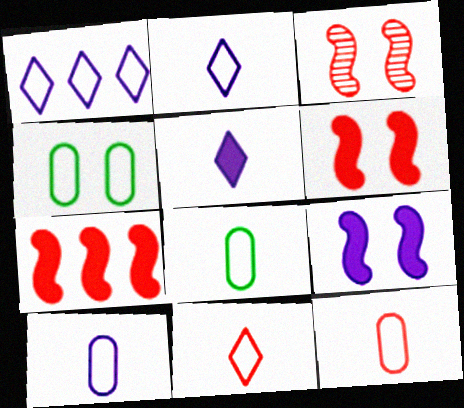[[8, 10, 12]]